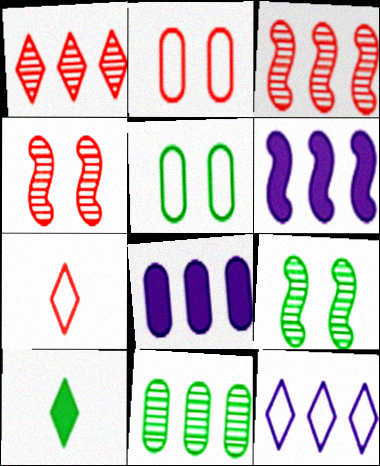[[7, 8, 9]]